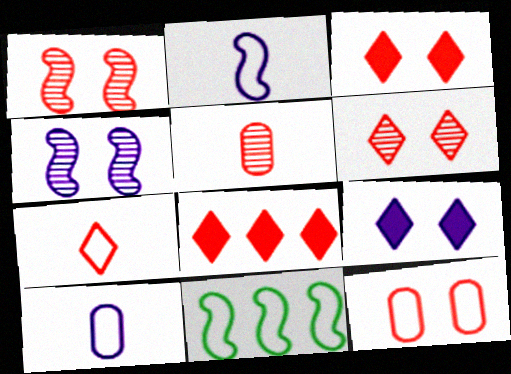[[1, 3, 12], 
[5, 9, 11], 
[6, 7, 8]]